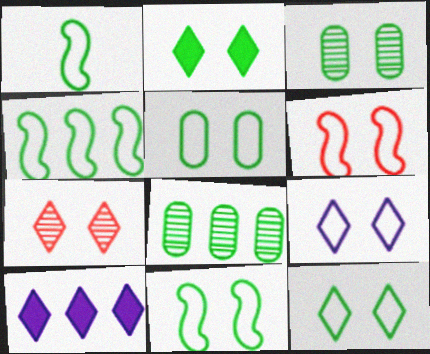[[1, 2, 8], 
[1, 4, 11], 
[2, 3, 11], 
[2, 7, 9], 
[5, 6, 9], 
[5, 11, 12]]